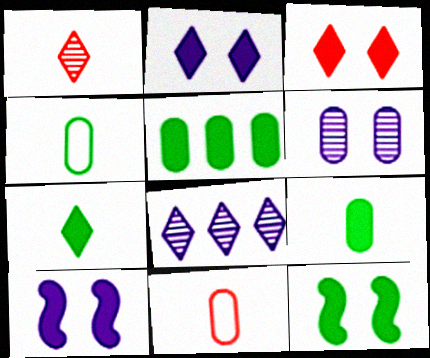[[5, 6, 11], 
[5, 7, 12], 
[8, 11, 12]]